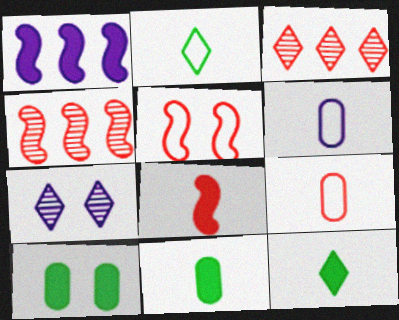[[1, 6, 7], 
[4, 5, 8], 
[5, 7, 10]]